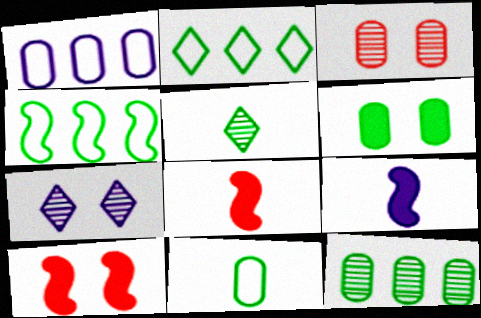[[1, 5, 10], 
[1, 7, 9], 
[2, 3, 9], 
[4, 5, 6], 
[6, 11, 12]]